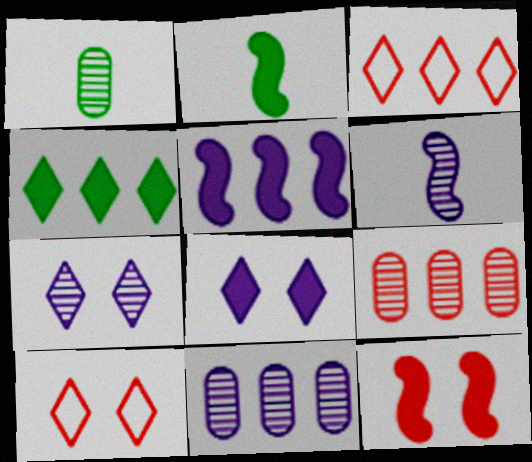[[1, 5, 10], 
[2, 5, 12], 
[2, 10, 11], 
[6, 7, 11]]